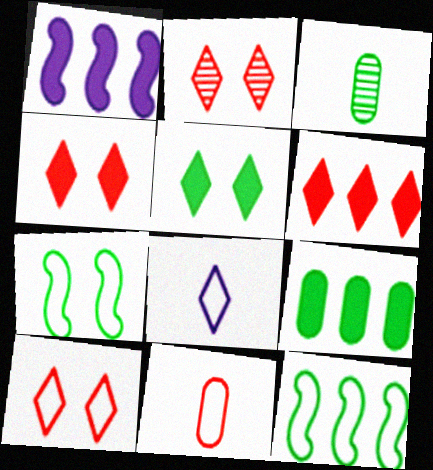[[1, 3, 10], 
[1, 6, 9], 
[2, 4, 10], 
[3, 5, 12]]